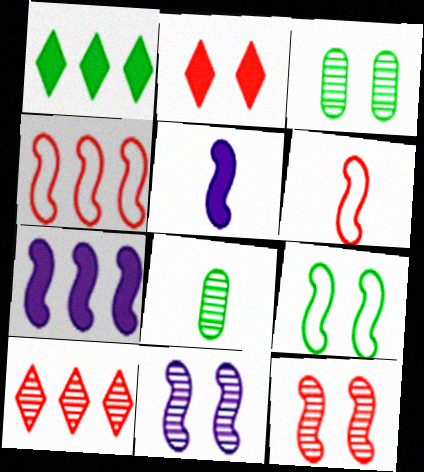[[1, 8, 9], 
[8, 10, 11]]